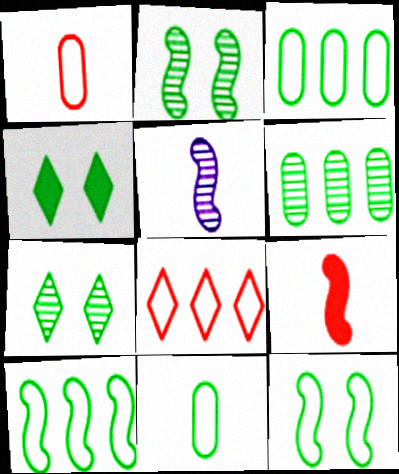[]